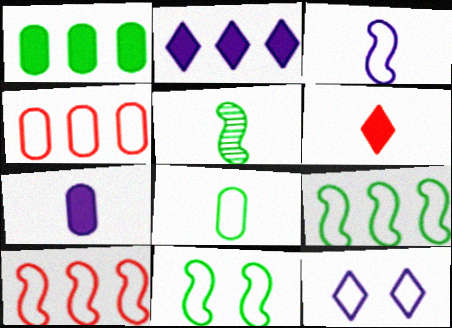[[3, 10, 11], 
[8, 10, 12]]